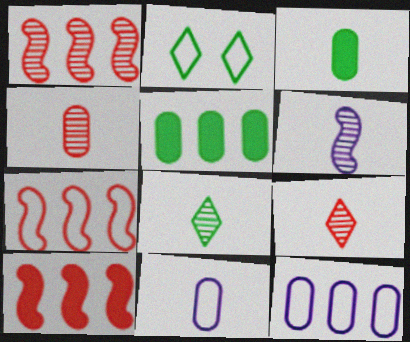[[1, 7, 10], 
[2, 7, 11], 
[3, 4, 11], 
[4, 6, 8]]